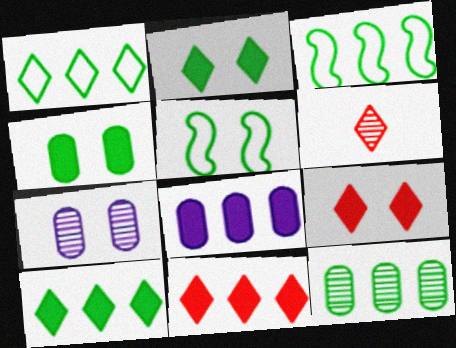[[3, 10, 12], 
[5, 6, 8], 
[5, 7, 9]]